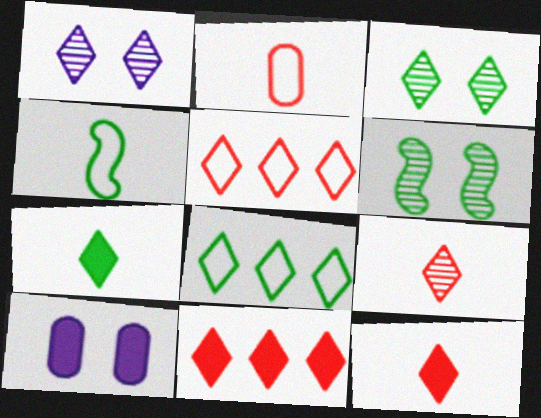[[1, 5, 7], 
[1, 8, 12], 
[3, 7, 8]]